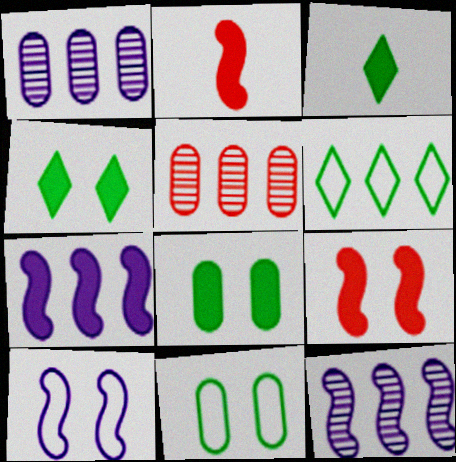[[3, 5, 10], 
[5, 6, 7]]